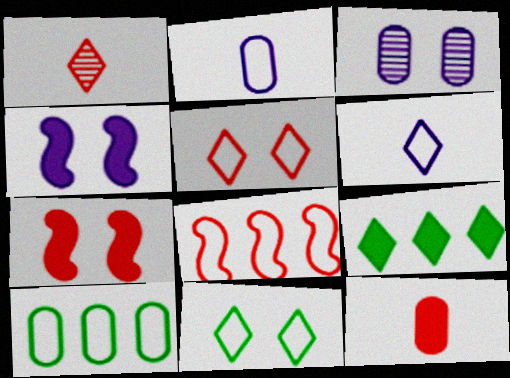[[1, 4, 10], 
[2, 8, 11], 
[3, 7, 11], 
[3, 10, 12], 
[4, 9, 12]]